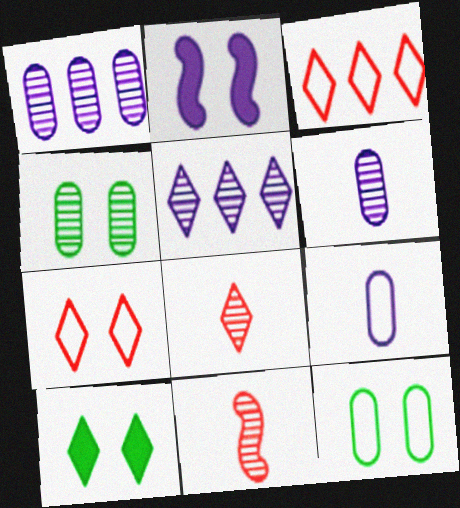[[2, 4, 7], 
[2, 5, 9], 
[4, 5, 11]]